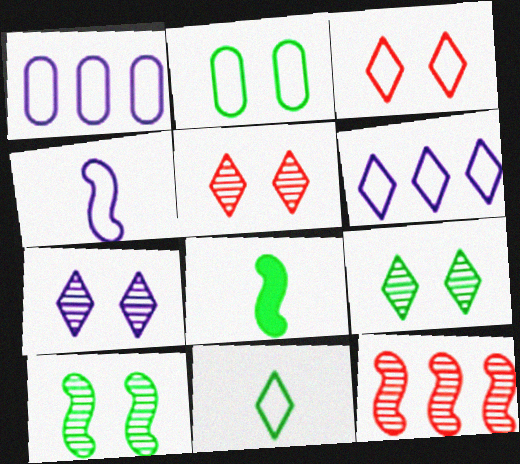[[1, 5, 8], 
[3, 6, 11], 
[5, 7, 9]]